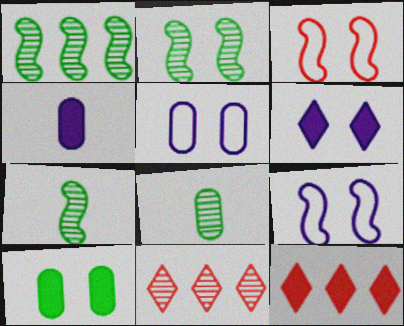[[1, 2, 7], 
[5, 7, 12], 
[8, 9, 12]]